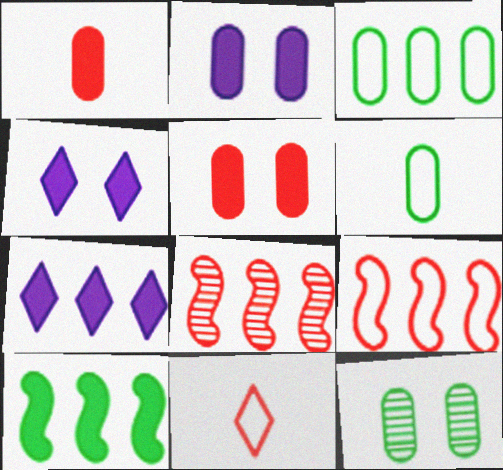[[1, 4, 10], 
[3, 7, 8], 
[4, 6, 8], 
[5, 8, 11]]